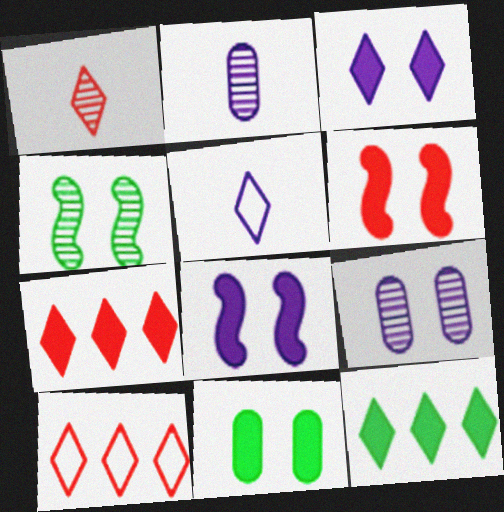[[3, 6, 11]]